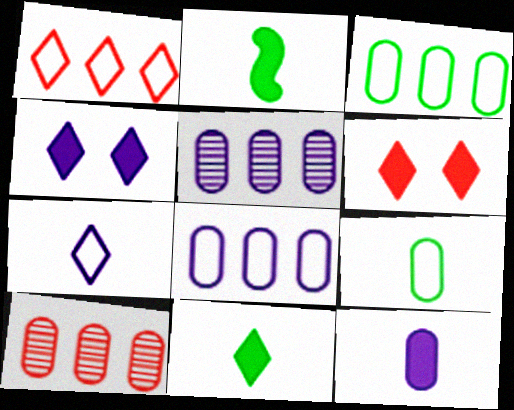[]